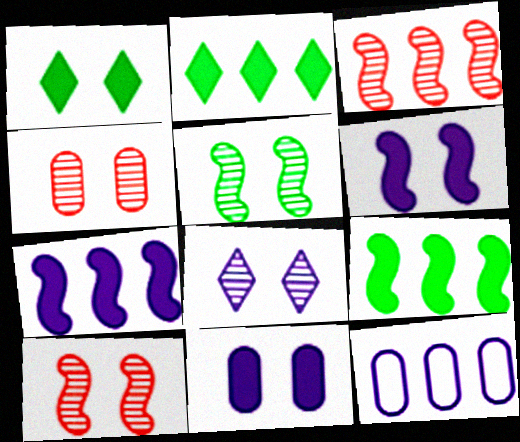[[2, 3, 12], 
[4, 5, 8]]